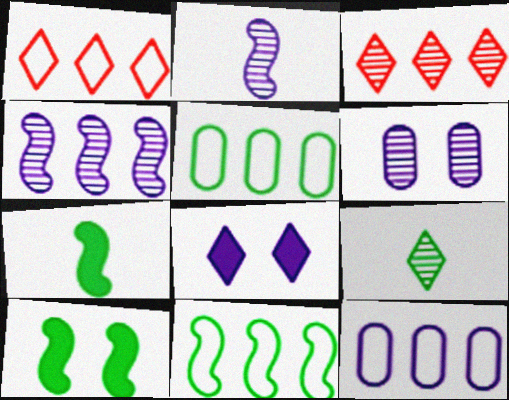[[1, 6, 7], 
[1, 8, 9], 
[1, 11, 12], 
[2, 8, 12], 
[5, 9, 10]]